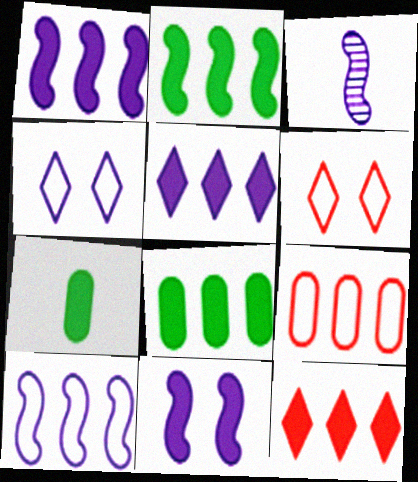[[1, 8, 12], 
[3, 6, 8], 
[3, 10, 11], 
[7, 11, 12]]